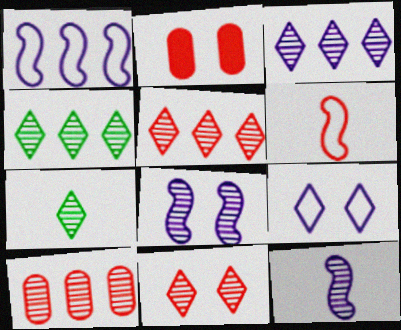[[1, 2, 7], 
[2, 5, 6], 
[3, 4, 5], 
[3, 7, 11], 
[7, 8, 10]]